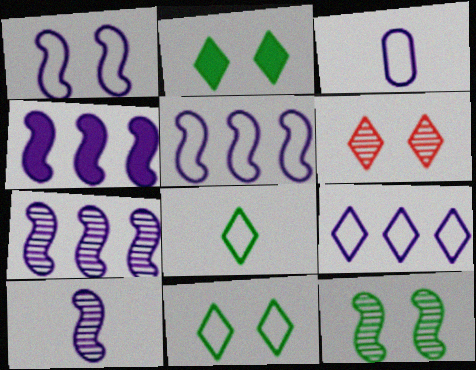[[1, 3, 9], 
[1, 4, 10], 
[4, 5, 7]]